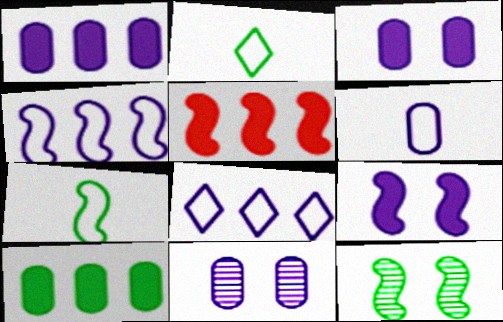[[1, 6, 11], 
[2, 5, 11], 
[2, 10, 12]]